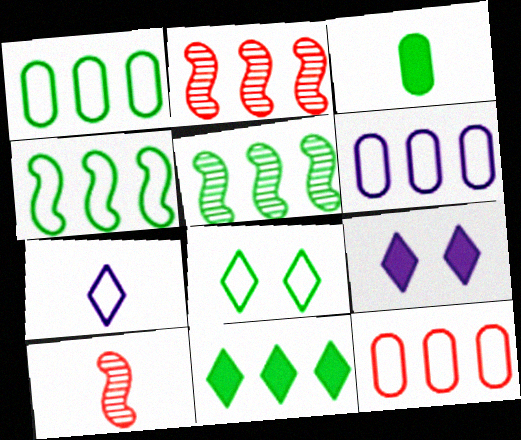[[1, 5, 11], 
[1, 6, 12], 
[1, 9, 10], 
[2, 6, 11], 
[3, 5, 8], 
[3, 7, 10]]